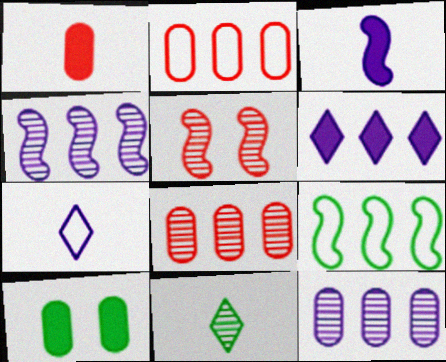[[3, 5, 9], 
[5, 11, 12], 
[6, 8, 9], 
[9, 10, 11]]